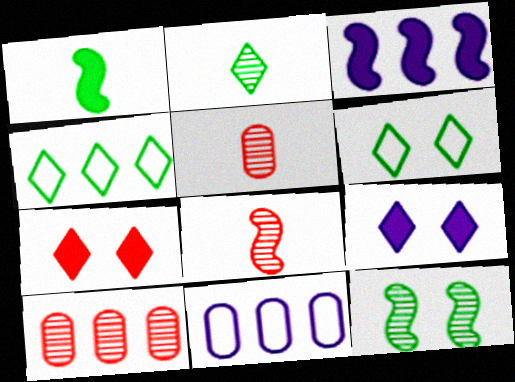[[3, 4, 10], 
[3, 5, 6]]